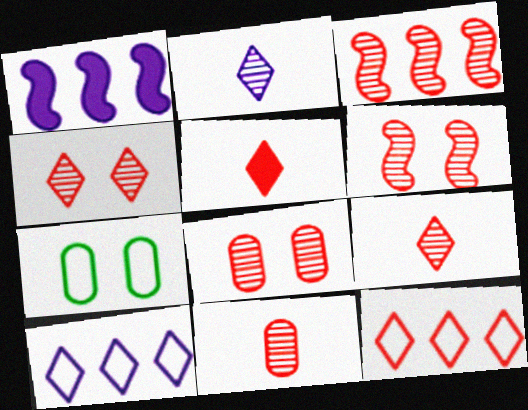[[1, 7, 9], 
[3, 4, 11], 
[3, 8, 9], 
[4, 5, 12], 
[4, 6, 8]]